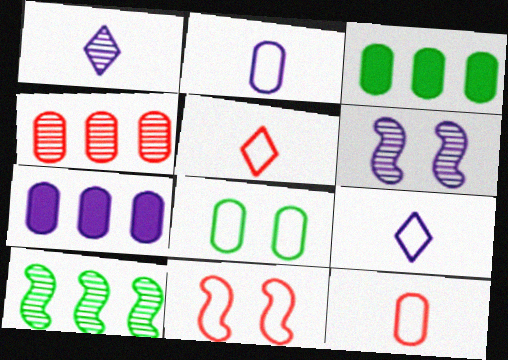[[1, 3, 11], 
[3, 5, 6], 
[6, 7, 9]]